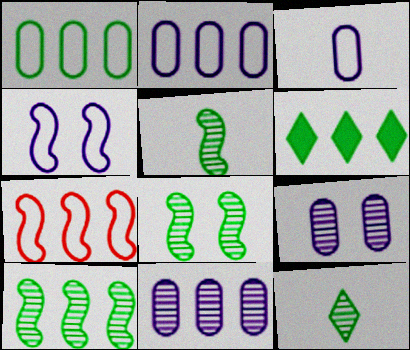[[1, 6, 10], 
[5, 8, 10], 
[6, 7, 11]]